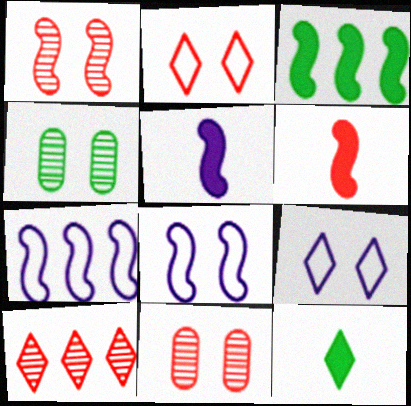[[7, 11, 12], 
[9, 10, 12]]